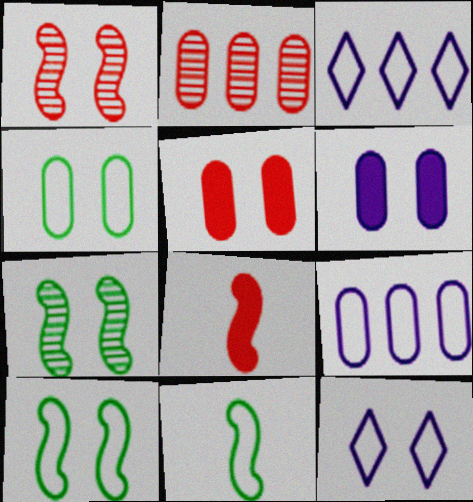[[5, 7, 12]]